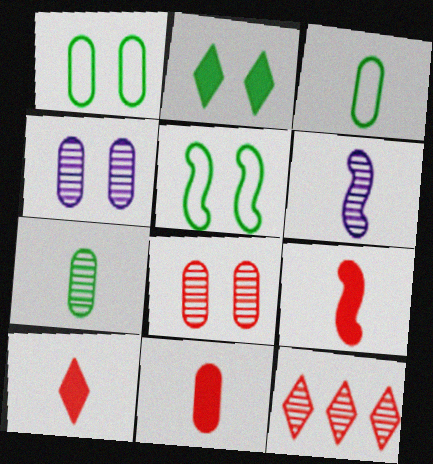[[3, 6, 10], 
[9, 10, 11]]